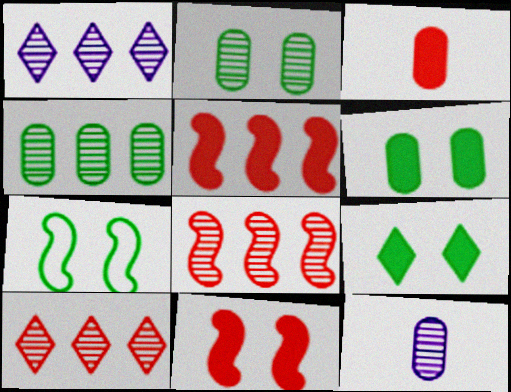[[1, 3, 7], 
[1, 4, 8], 
[2, 7, 9]]